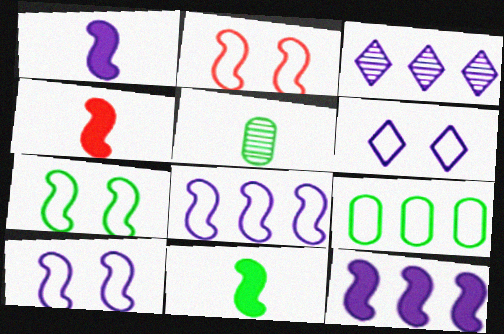[[1, 4, 11], 
[2, 7, 10]]